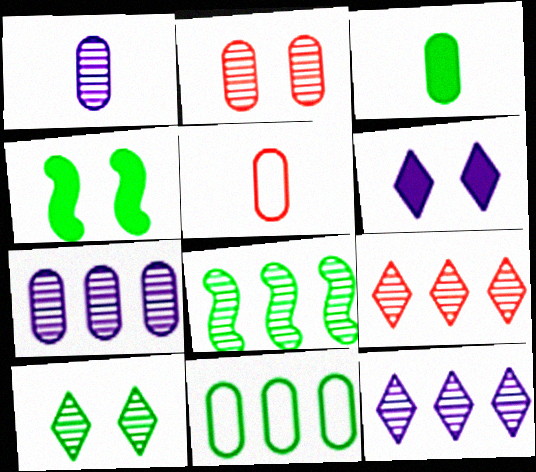[[1, 3, 5], 
[4, 5, 12], 
[5, 6, 8], 
[7, 8, 9]]